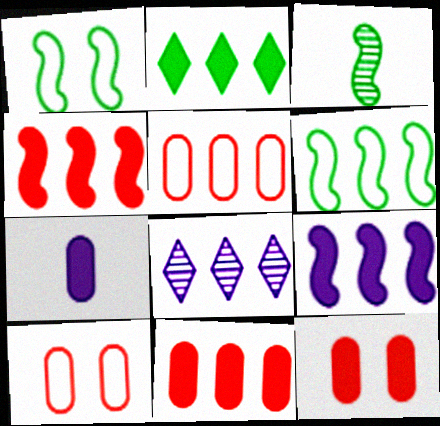[[2, 9, 11], 
[6, 8, 11]]